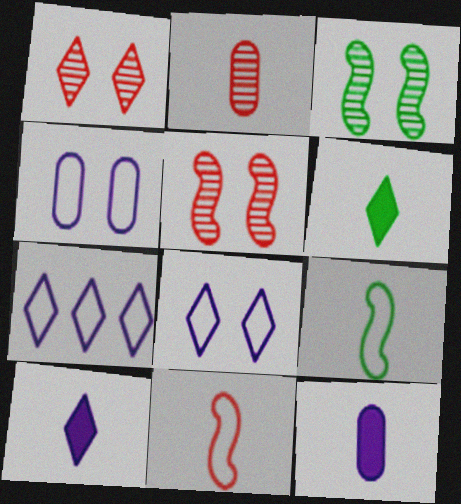[[1, 6, 7], 
[2, 9, 10]]